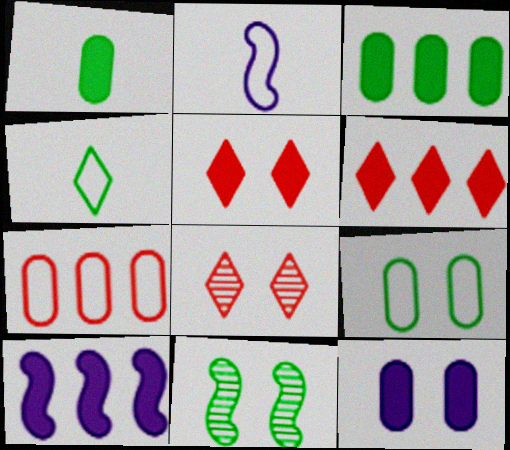[[1, 5, 10], 
[2, 3, 8], 
[3, 4, 11], 
[3, 6, 10]]